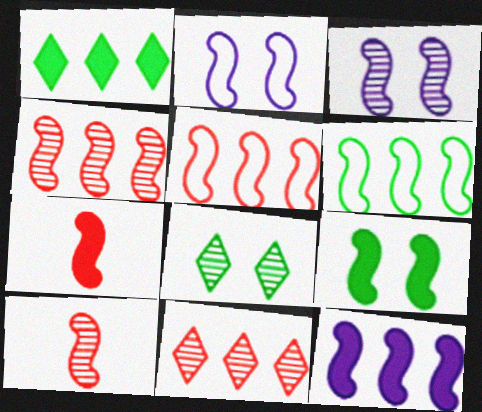[[3, 6, 7], 
[4, 6, 12], 
[7, 9, 12]]